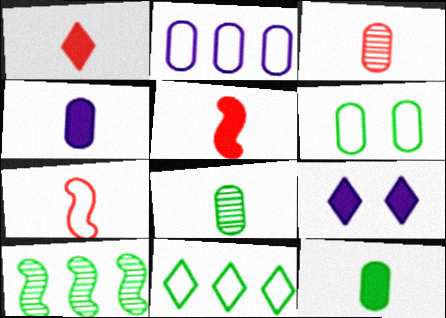[[1, 3, 7]]